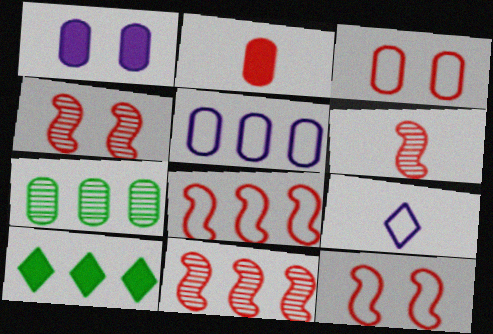[[4, 6, 11], 
[5, 10, 11]]